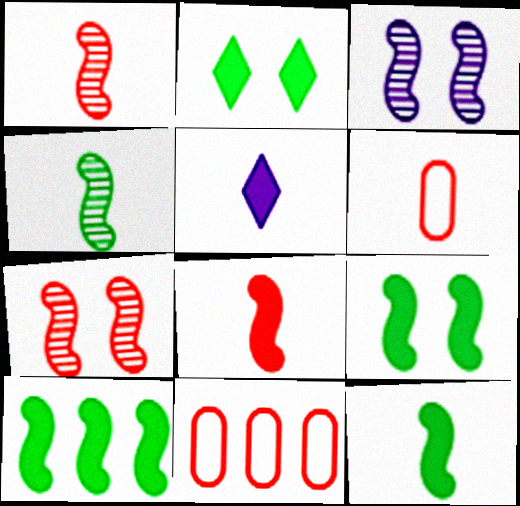[[4, 5, 6], 
[9, 10, 12]]